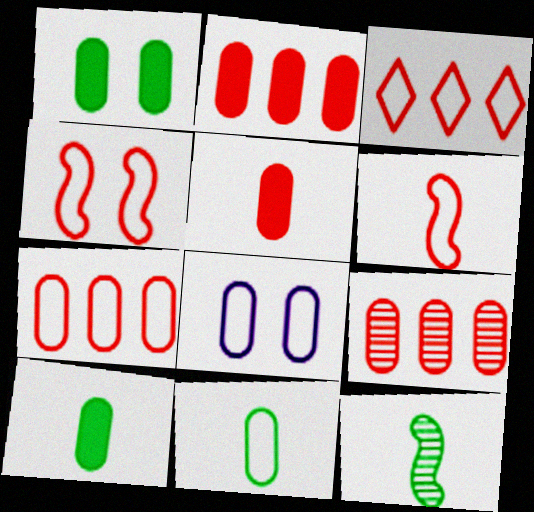[[2, 7, 9], 
[7, 8, 11], 
[8, 9, 10]]